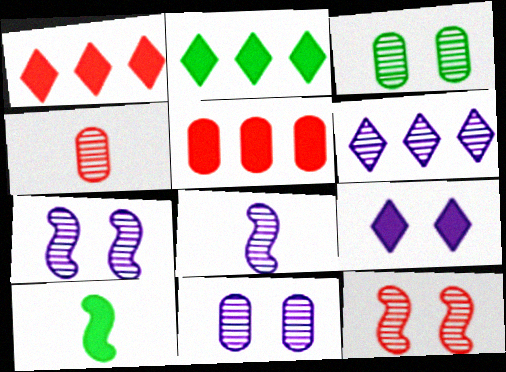[[5, 9, 10], 
[6, 8, 11]]